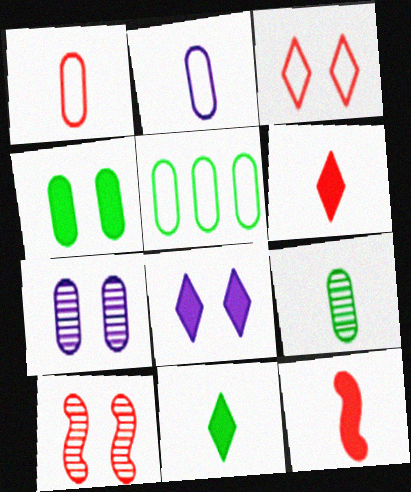[[4, 5, 9]]